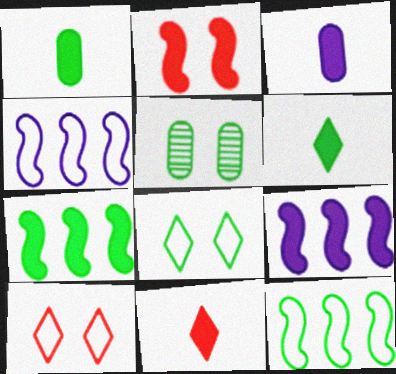[[4, 5, 11], 
[5, 6, 12]]